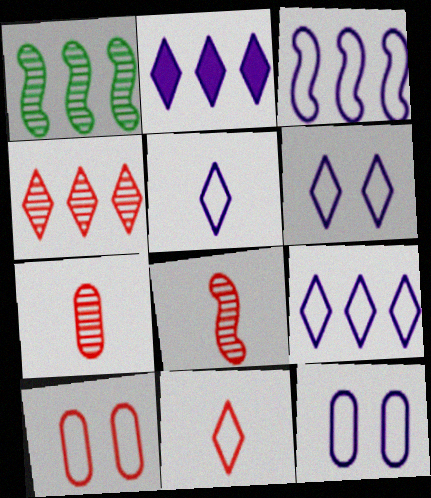[[3, 5, 12], 
[5, 6, 9]]